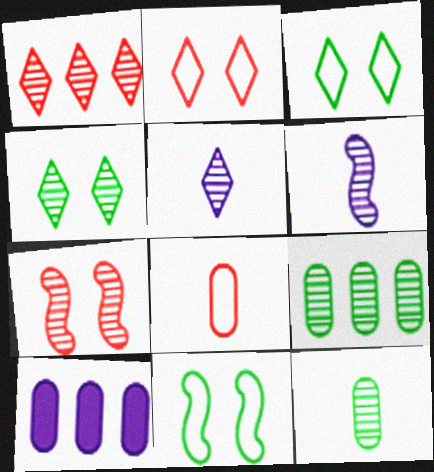[[1, 4, 5], 
[5, 7, 9]]